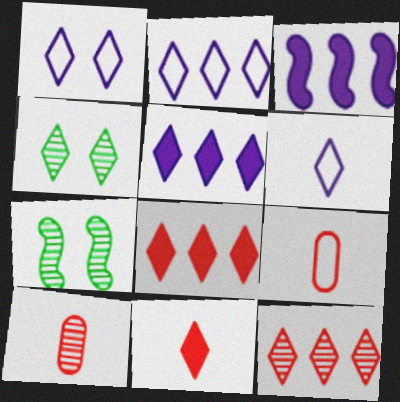[[1, 2, 6], 
[2, 4, 11], 
[3, 4, 9], 
[4, 6, 8], 
[5, 7, 9]]